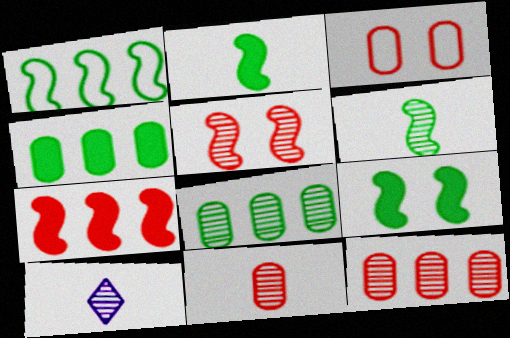[[1, 6, 9], 
[5, 8, 10], 
[6, 10, 11]]